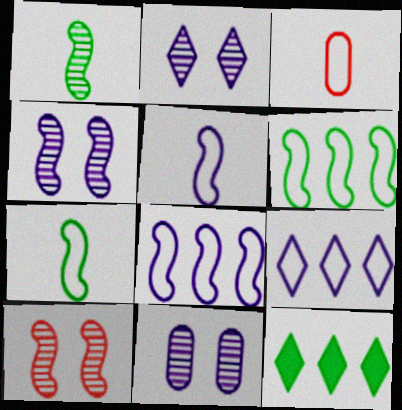[[2, 4, 11], 
[3, 4, 12]]